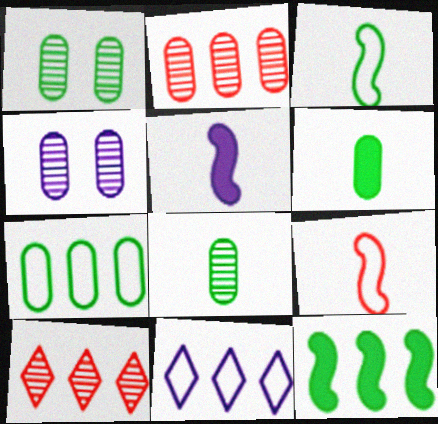[[1, 6, 7], 
[2, 4, 8], 
[2, 11, 12], 
[4, 5, 11]]